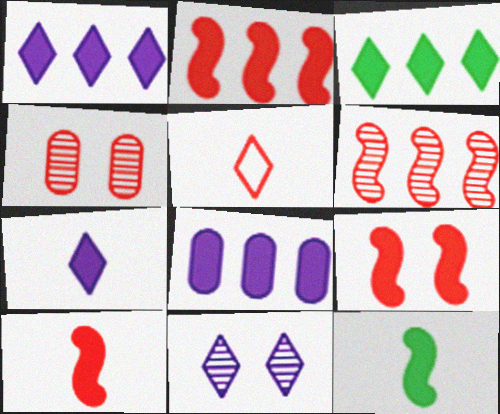[[2, 3, 8], 
[2, 4, 5], 
[2, 9, 10], 
[3, 5, 11]]